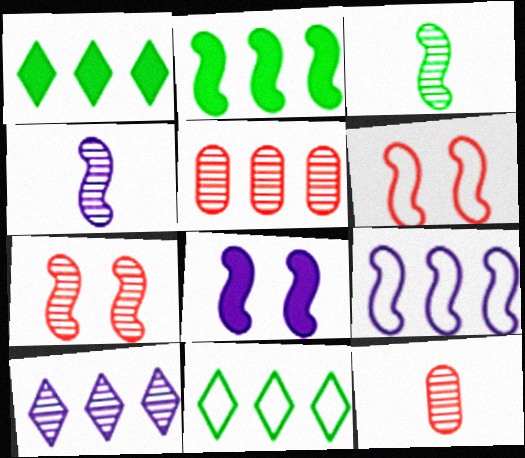[[1, 5, 9], 
[2, 4, 6], 
[4, 8, 9], 
[8, 11, 12]]